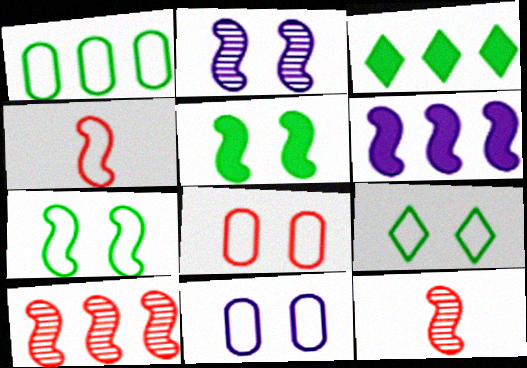[[3, 11, 12], 
[6, 7, 12]]